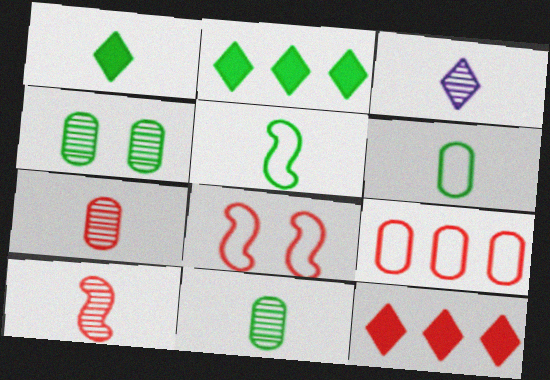[[1, 5, 11], 
[2, 4, 5], 
[3, 10, 11], 
[7, 8, 12]]